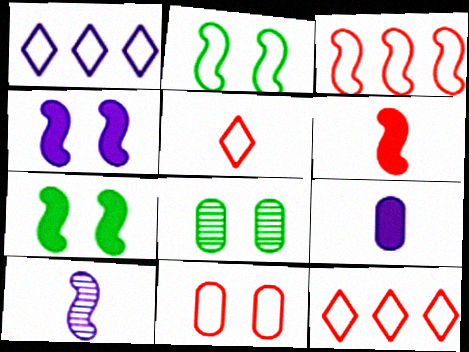[[1, 6, 8], 
[3, 5, 11], 
[3, 7, 10]]